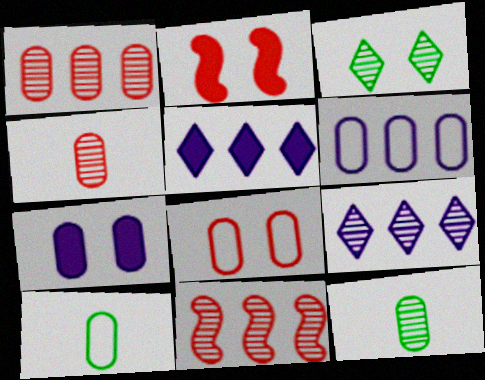[[1, 7, 10], 
[2, 9, 10], 
[6, 8, 10]]